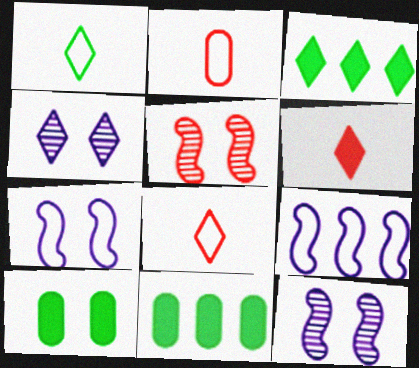[[2, 3, 12], 
[3, 4, 8], 
[8, 11, 12]]